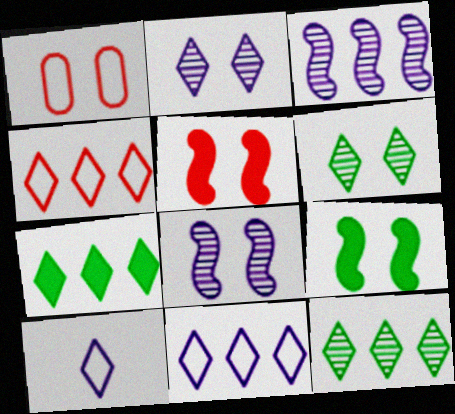[[1, 2, 9]]